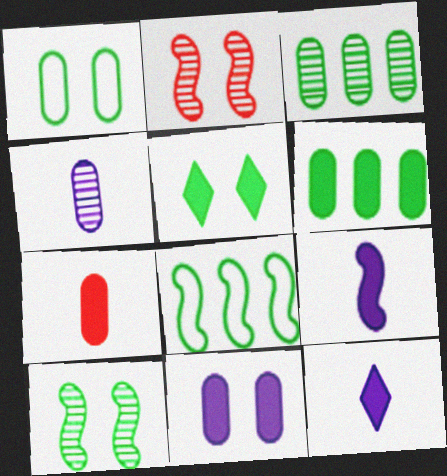[[1, 5, 10], 
[2, 8, 9], 
[6, 7, 11]]